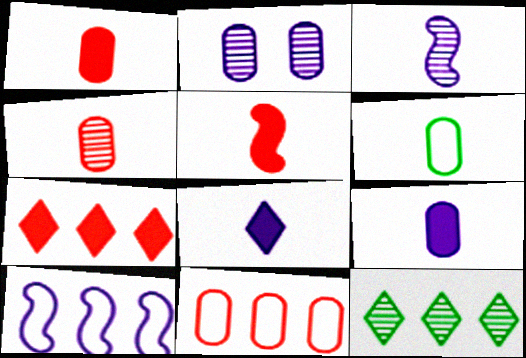[[2, 8, 10], 
[4, 6, 9]]